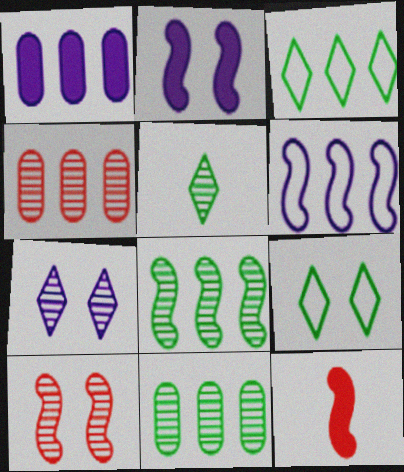[]